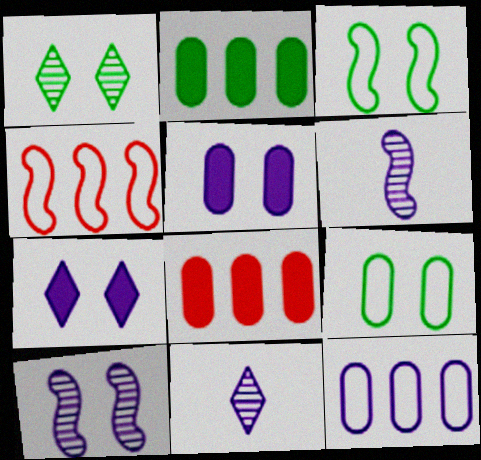[[3, 8, 11], 
[6, 7, 12]]